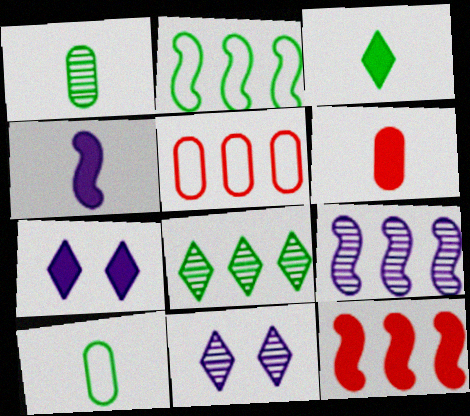[[2, 6, 11], 
[2, 9, 12], 
[3, 4, 6], 
[10, 11, 12]]